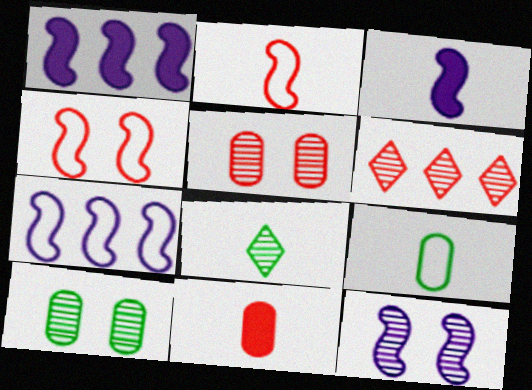[[3, 7, 12], 
[4, 6, 11]]